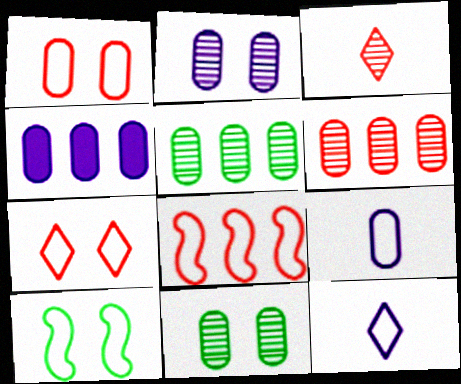[[2, 4, 9], 
[3, 4, 10]]